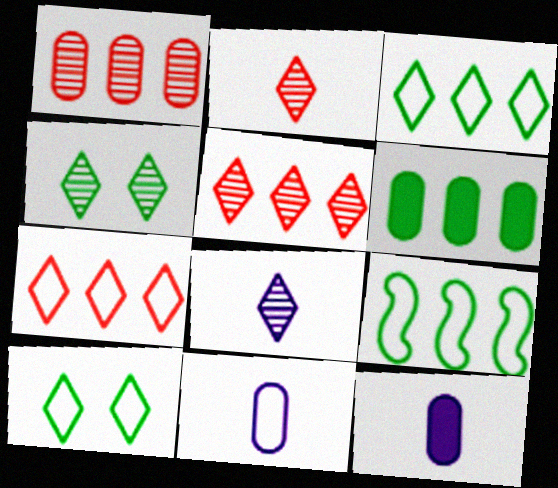[[4, 5, 8]]